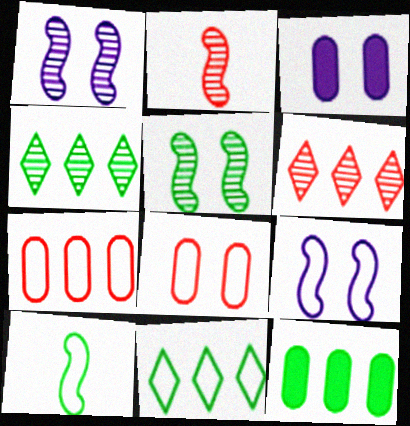[[2, 3, 11], 
[3, 6, 10]]